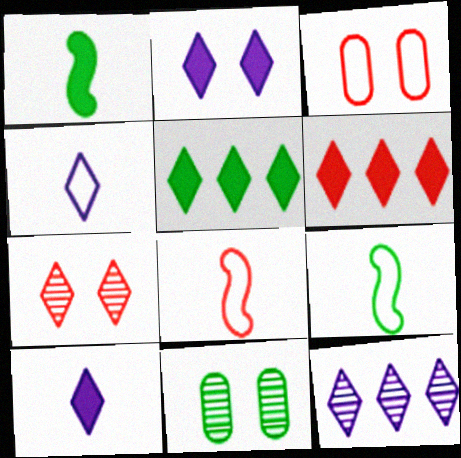[[1, 3, 12], 
[2, 4, 12], 
[4, 5, 7], 
[5, 9, 11]]